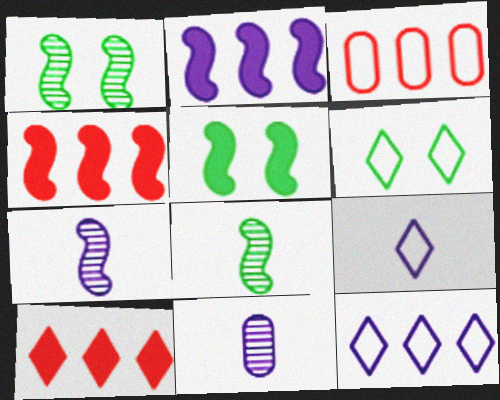[[4, 6, 11]]